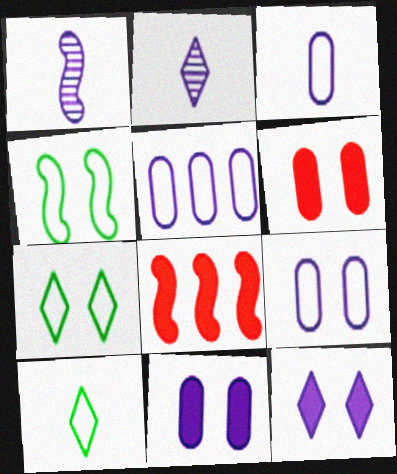[[1, 4, 8], 
[1, 5, 12], 
[3, 5, 9]]